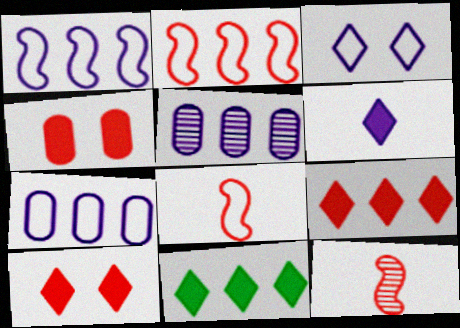[[2, 5, 11], 
[6, 10, 11]]